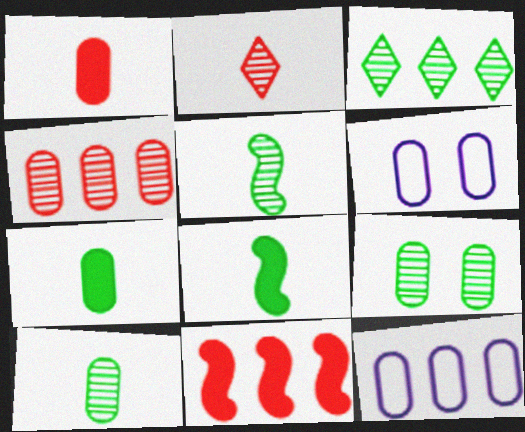[[1, 9, 12], 
[3, 5, 9], 
[3, 11, 12], 
[4, 6, 7]]